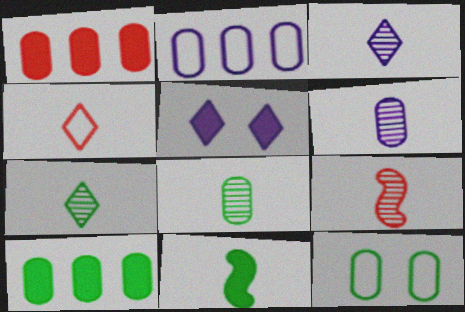[[1, 5, 11], 
[1, 6, 12], 
[3, 8, 9], 
[4, 6, 11], 
[6, 7, 9], 
[8, 10, 12]]